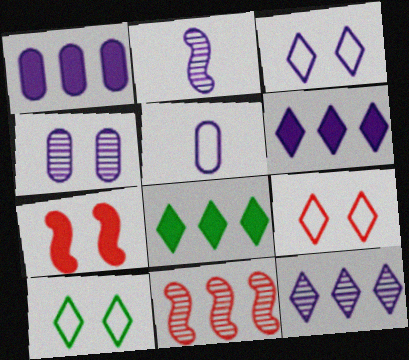[[1, 2, 3], 
[1, 4, 5], 
[2, 4, 12], 
[3, 9, 10], 
[4, 7, 10]]